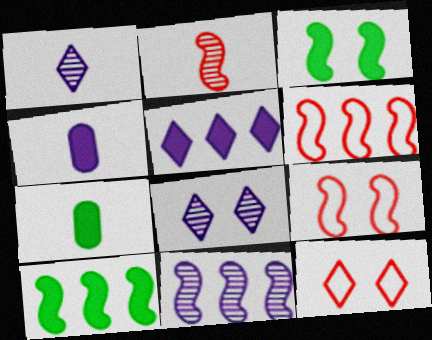[[6, 7, 8], 
[6, 10, 11], 
[7, 11, 12]]